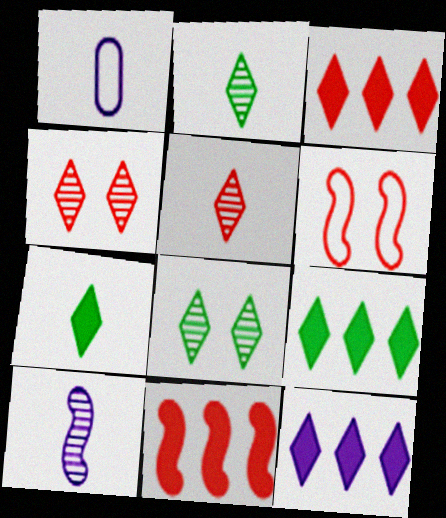[[1, 8, 11], 
[3, 9, 12]]